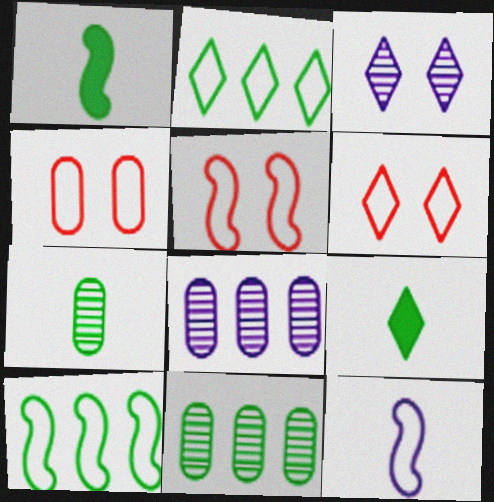[[1, 6, 8], 
[2, 4, 12], 
[4, 5, 6], 
[5, 8, 9], 
[5, 10, 12]]